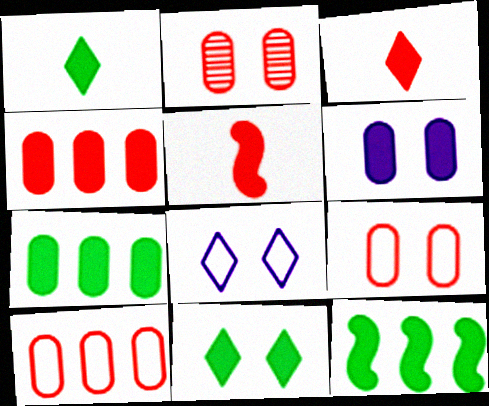[[3, 6, 12]]